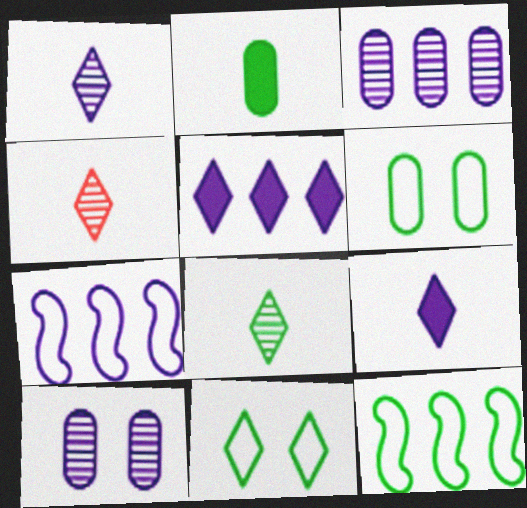[[1, 4, 8], 
[3, 5, 7], 
[4, 5, 11], 
[7, 9, 10]]